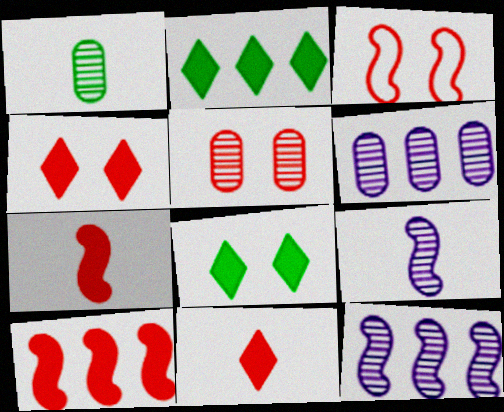[[1, 5, 6], 
[3, 4, 5]]